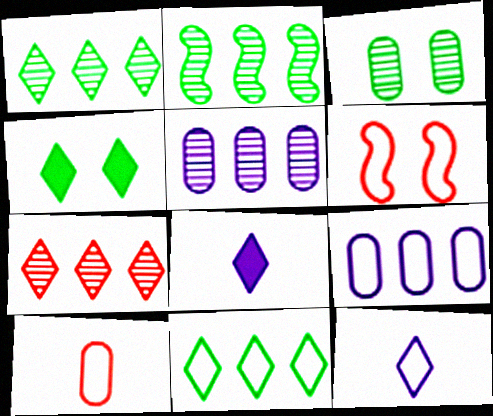[[2, 5, 7], 
[4, 7, 12]]